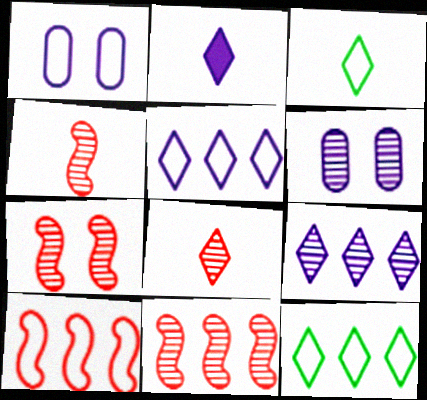[[1, 3, 10], 
[2, 3, 8], 
[4, 7, 11]]